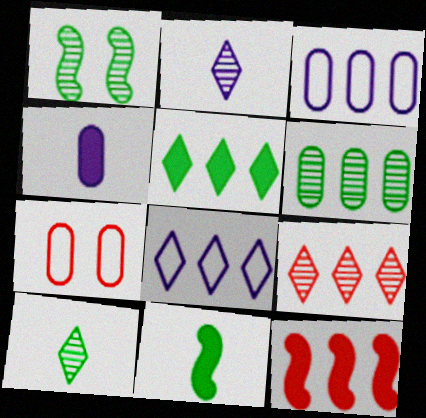[[1, 6, 10], 
[4, 6, 7], 
[5, 8, 9], 
[6, 8, 12]]